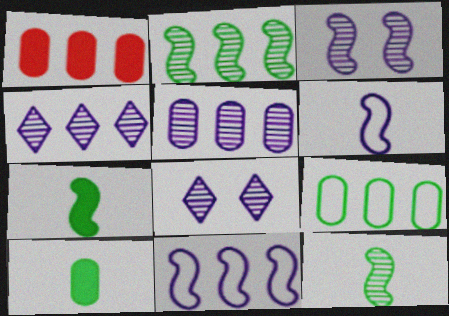[[1, 5, 9]]